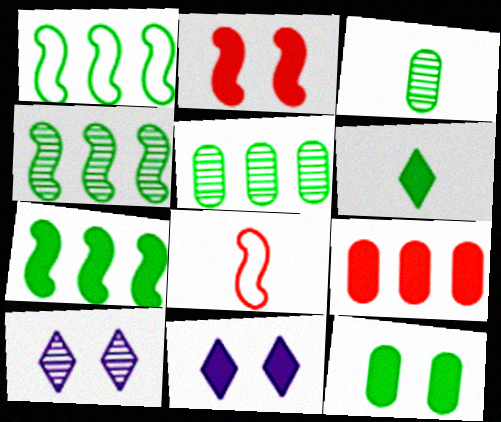[[1, 4, 7], 
[2, 11, 12], 
[5, 8, 11], 
[6, 7, 12]]